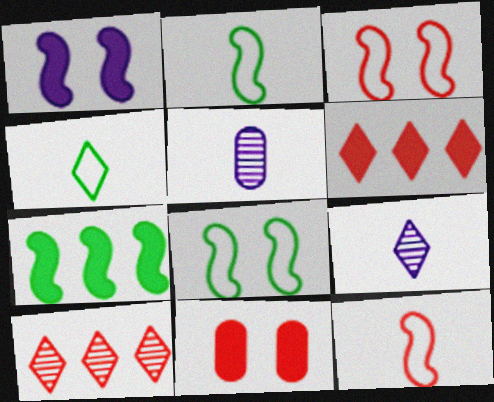[[5, 6, 8], 
[10, 11, 12]]